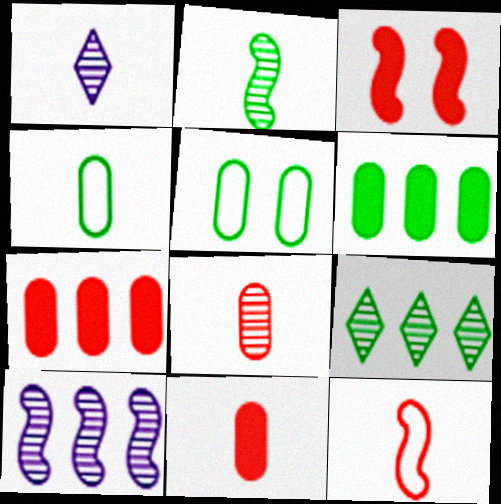[[1, 2, 8]]